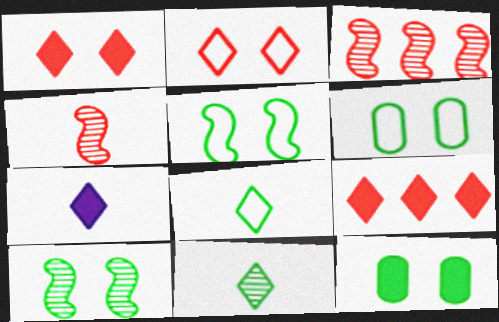[[3, 6, 7]]